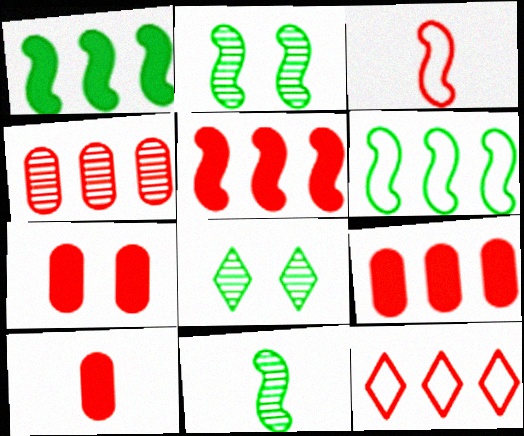[[4, 5, 12], 
[7, 9, 10]]